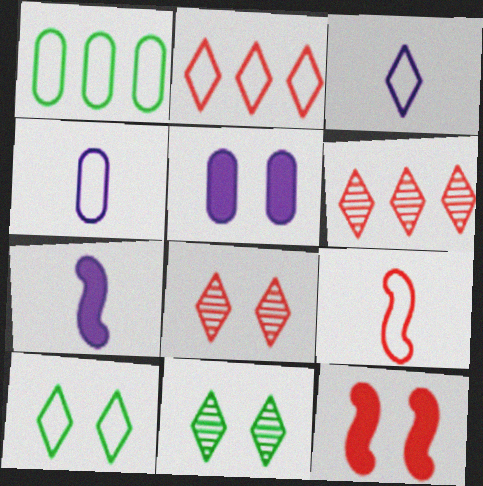[[1, 7, 8], 
[2, 3, 10]]